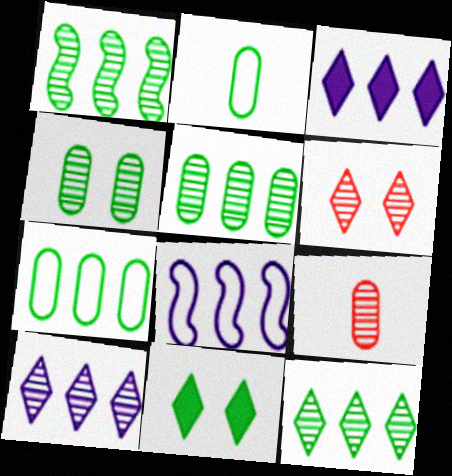[[1, 2, 11], 
[1, 5, 12], 
[8, 9, 11]]